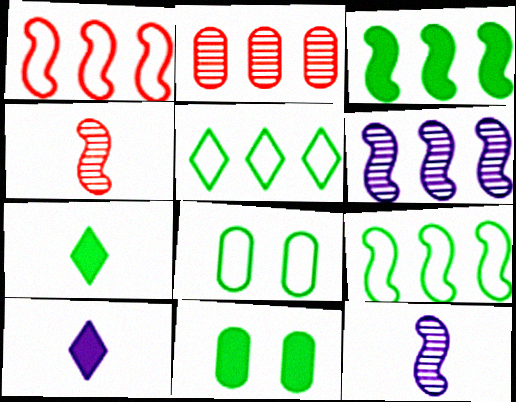[[1, 3, 6], 
[3, 7, 11]]